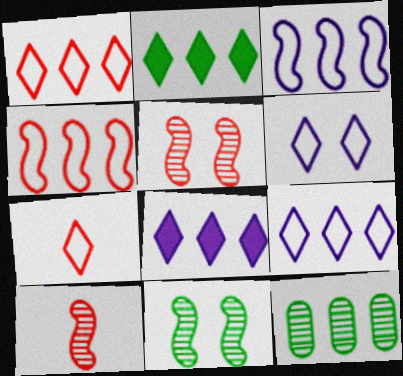[[4, 8, 12]]